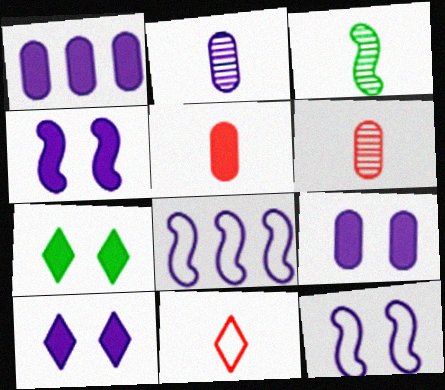[[2, 8, 10], 
[4, 9, 10], 
[6, 7, 8]]